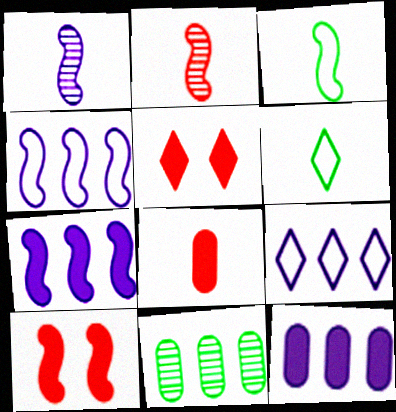[[1, 6, 8]]